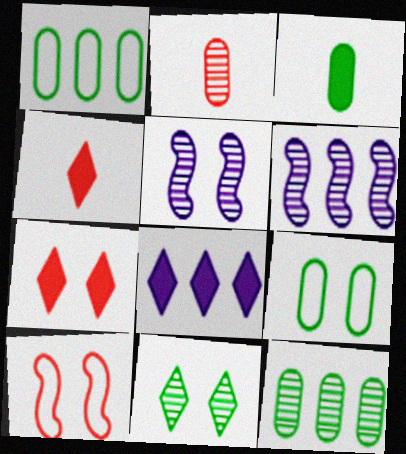[[1, 4, 5], 
[2, 6, 11], 
[3, 9, 12], 
[4, 6, 9], 
[5, 7, 9]]